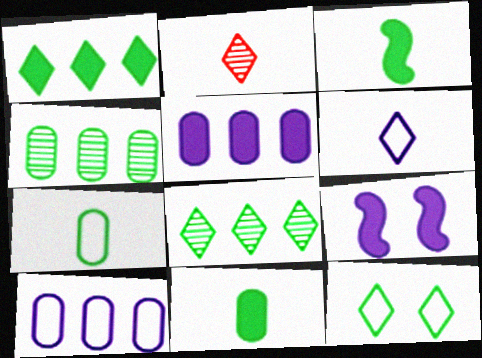[[3, 4, 12]]